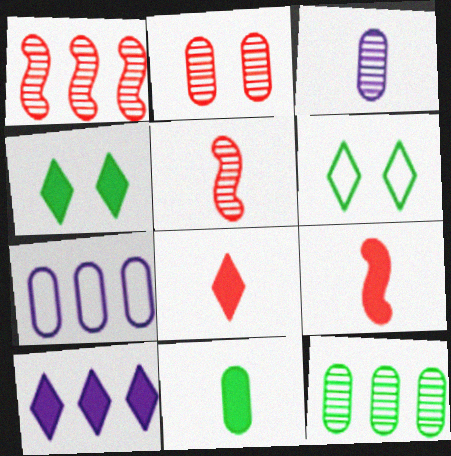[[2, 3, 12], 
[2, 7, 11], 
[4, 5, 7], 
[4, 8, 10]]